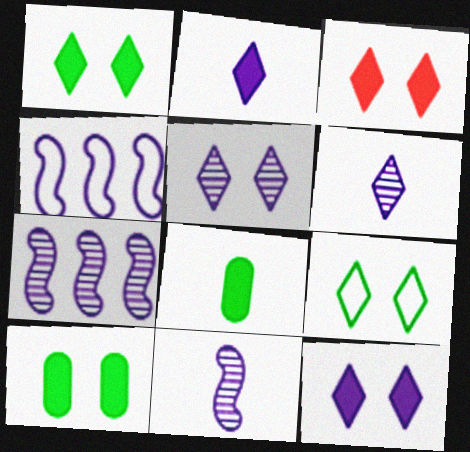[[1, 3, 12], 
[3, 5, 9]]